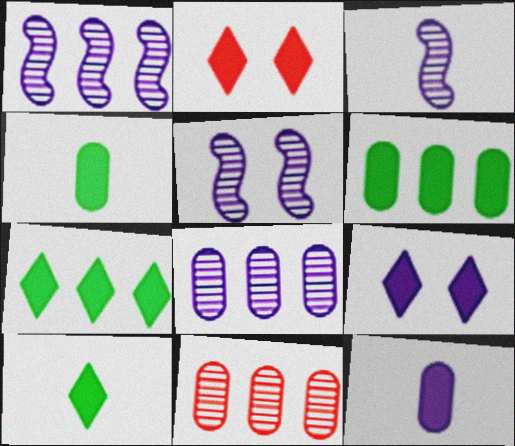[[1, 3, 5]]